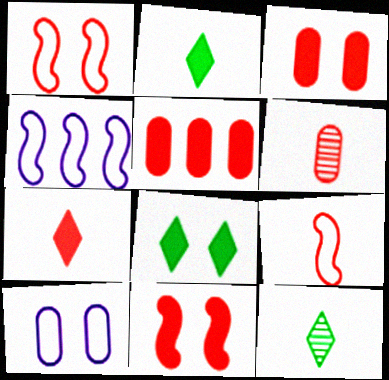[[3, 4, 12], 
[4, 6, 8], 
[5, 7, 11], 
[6, 7, 9]]